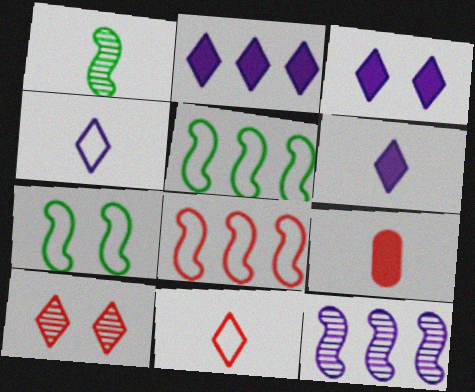[[1, 4, 9], 
[2, 3, 6], 
[8, 9, 10]]